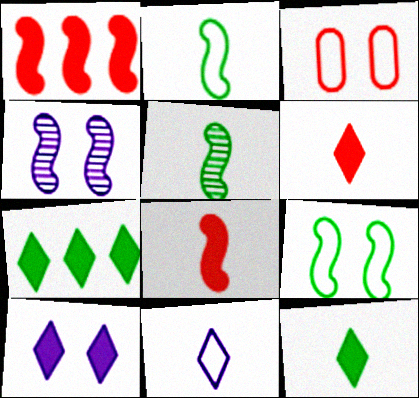[[1, 2, 4], 
[6, 7, 10]]